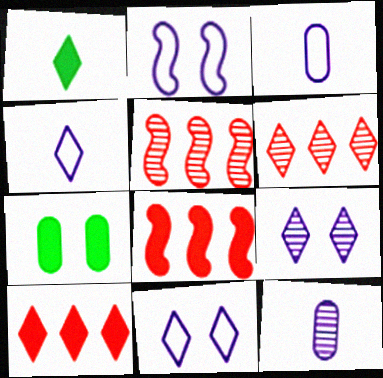[[1, 6, 11], 
[4, 5, 7]]